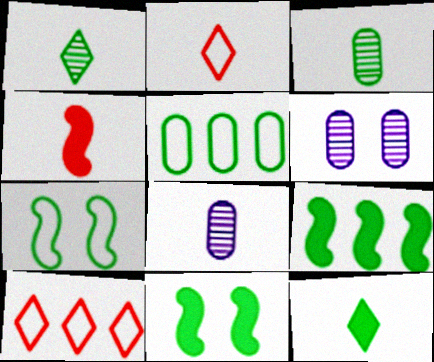[[1, 5, 11], 
[2, 6, 9], 
[8, 10, 11]]